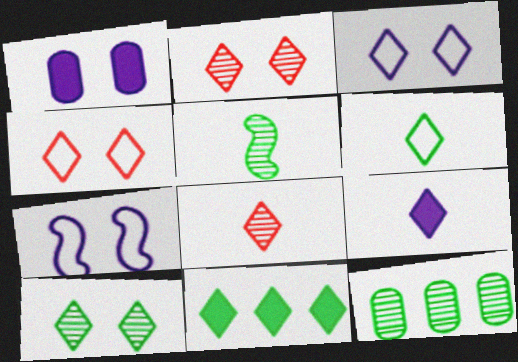[[3, 8, 11], 
[5, 10, 12], 
[6, 8, 9], 
[6, 10, 11]]